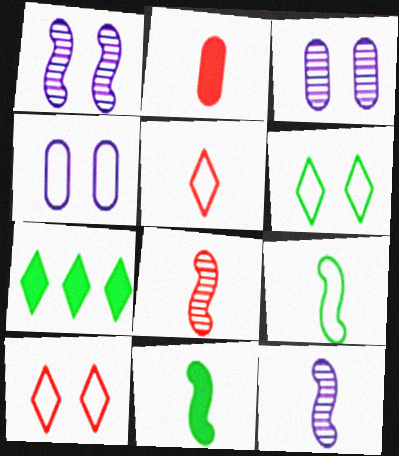[[2, 5, 8], 
[4, 7, 8]]